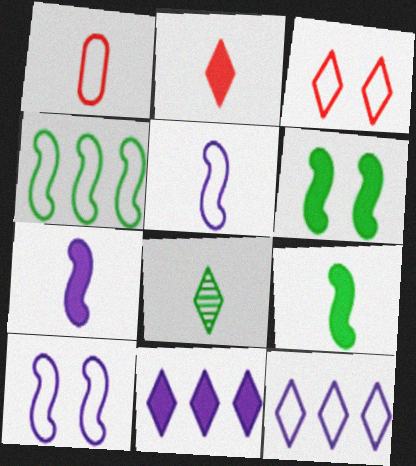[[1, 7, 8], 
[3, 8, 11]]